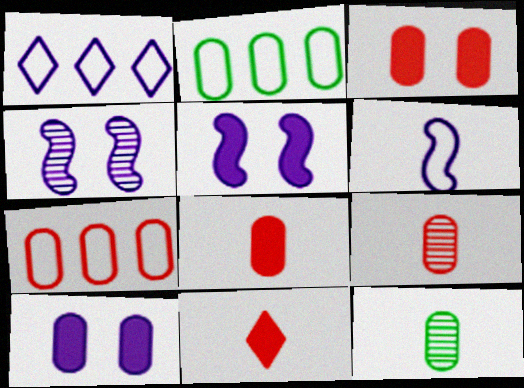[[2, 4, 11], 
[2, 9, 10], 
[3, 7, 9], 
[6, 11, 12], 
[7, 10, 12]]